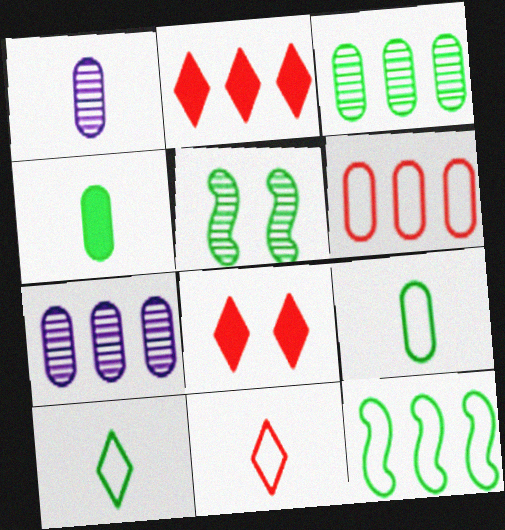[[1, 8, 12], 
[2, 7, 12]]